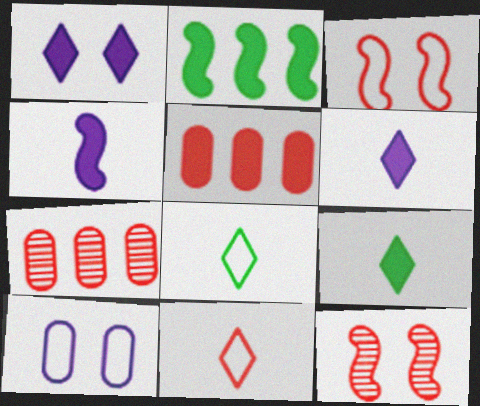[[5, 11, 12]]